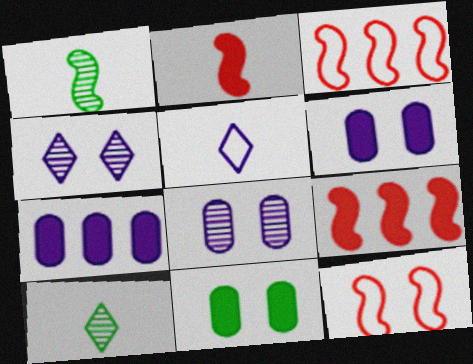[[3, 6, 10], 
[4, 11, 12], 
[7, 10, 12]]